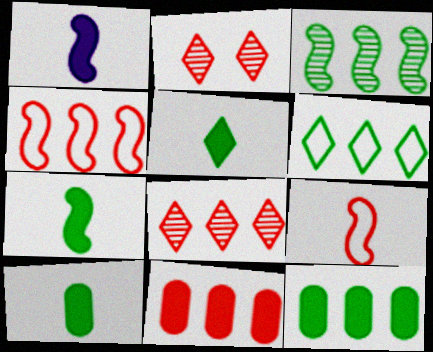[[2, 9, 11], 
[3, 6, 12], 
[4, 8, 11], 
[5, 7, 10]]